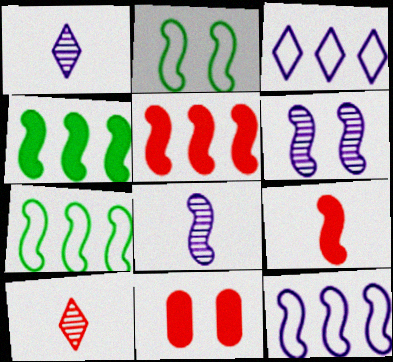[[1, 7, 11], 
[2, 5, 8], 
[6, 7, 9]]